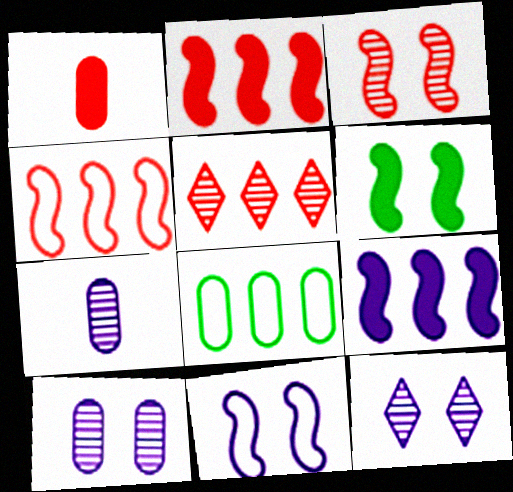[[1, 8, 10], 
[3, 6, 11], 
[5, 8, 9]]